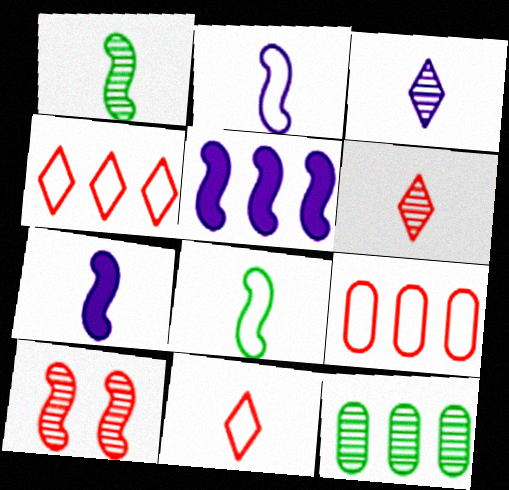[[3, 10, 12], 
[4, 5, 12], 
[5, 8, 10]]